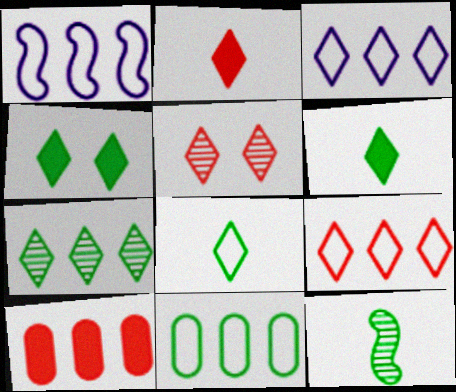[[1, 7, 10], 
[1, 9, 11], 
[2, 5, 9], 
[3, 5, 6], 
[4, 7, 8], 
[4, 11, 12]]